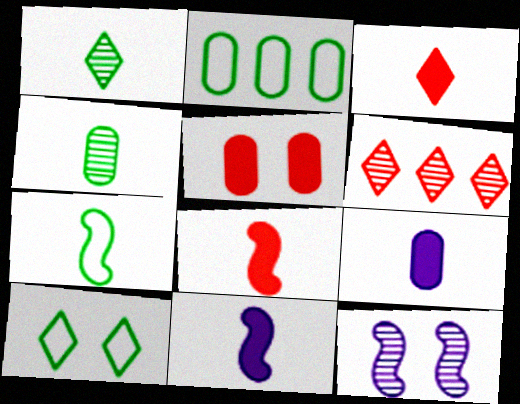[[2, 3, 12], 
[2, 7, 10], 
[4, 6, 12], 
[5, 10, 12]]